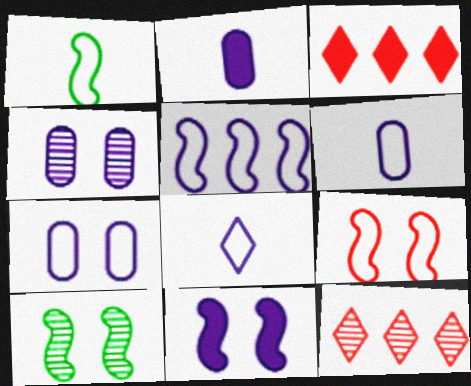[[1, 3, 4], 
[1, 5, 9], 
[3, 6, 10], 
[5, 7, 8], 
[9, 10, 11]]